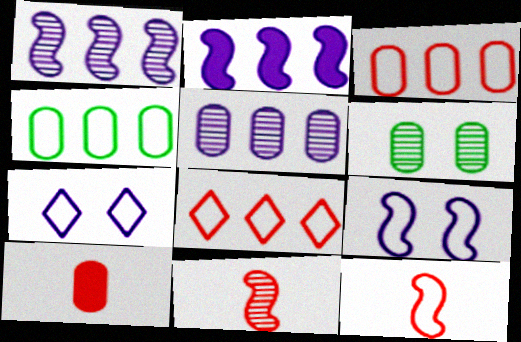[[4, 7, 12]]